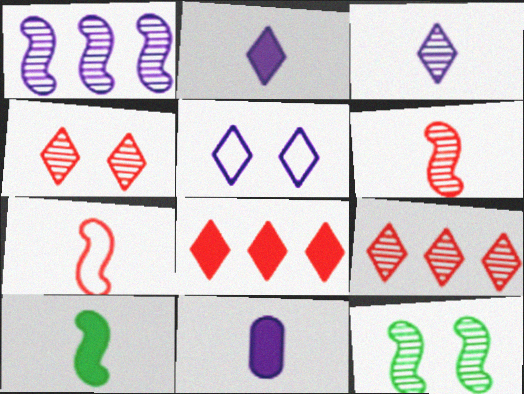[[1, 5, 11], 
[1, 6, 12]]